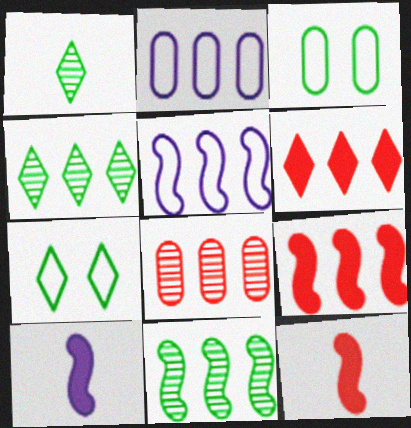[[2, 4, 9], 
[2, 6, 11], 
[5, 9, 11], 
[7, 8, 10]]